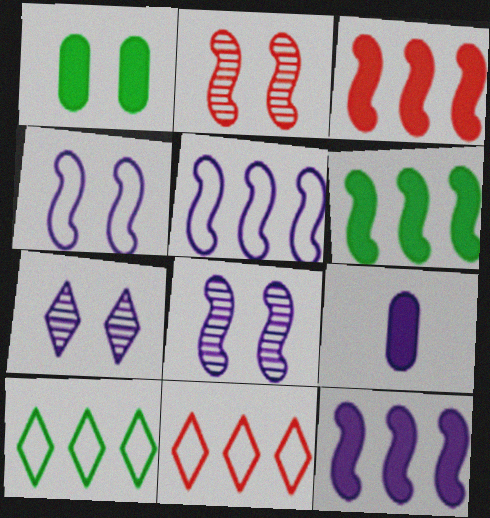[[2, 9, 10], 
[3, 6, 12], 
[5, 7, 9]]